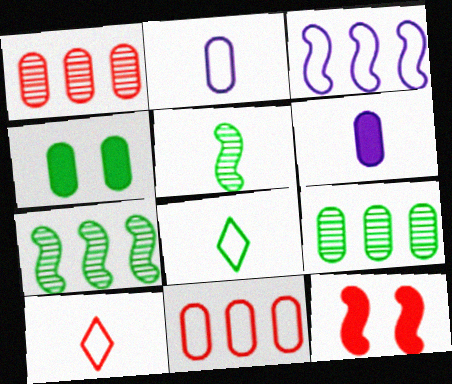[[1, 2, 4], 
[1, 10, 12], 
[3, 5, 12], 
[4, 7, 8], 
[5, 6, 10]]